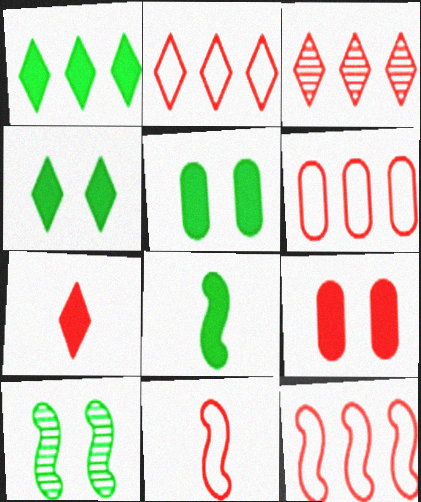[[1, 5, 8], 
[2, 6, 12], 
[3, 9, 11]]